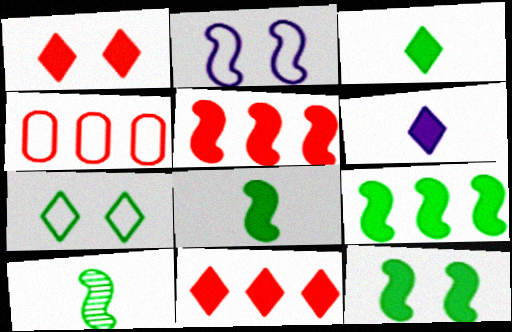[[2, 5, 10], 
[8, 9, 12]]